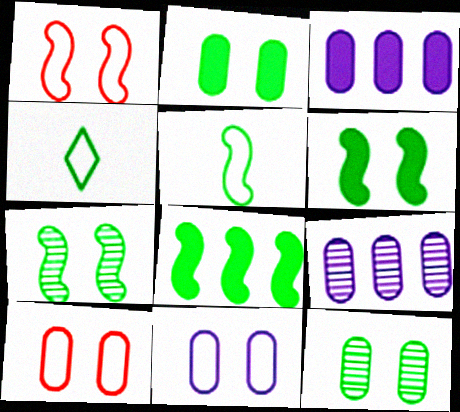[[4, 8, 12], 
[5, 7, 8]]